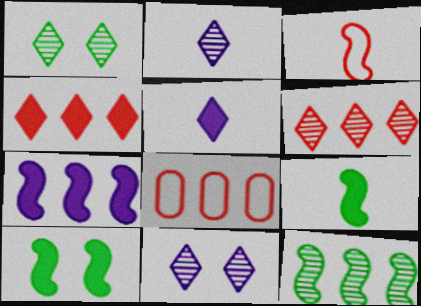[[1, 2, 6], 
[2, 8, 10], 
[8, 9, 11]]